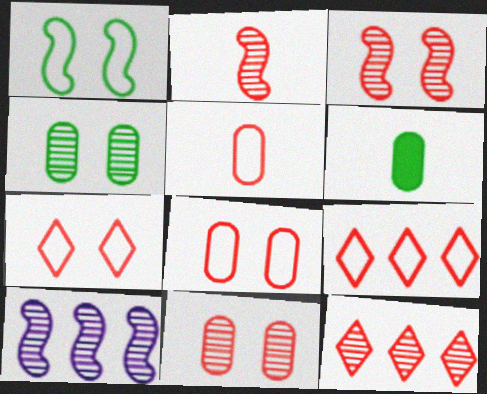[[2, 11, 12], 
[6, 7, 10]]